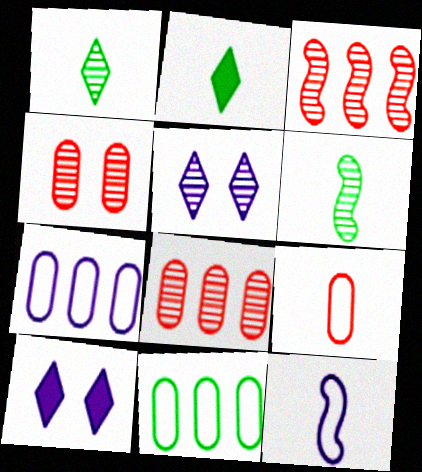[[5, 6, 8]]